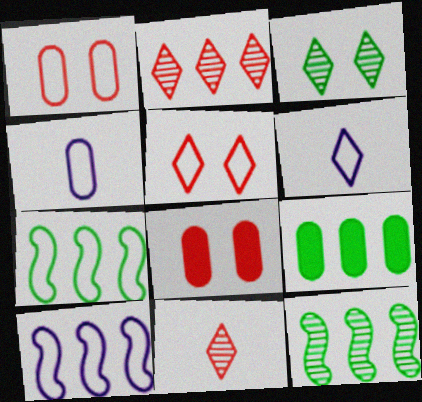[[1, 6, 7], 
[2, 9, 10], 
[4, 5, 7], 
[6, 8, 12]]